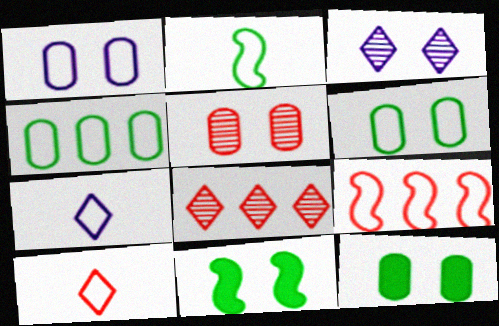[[1, 5, 12], 
[6, 7, 9]]